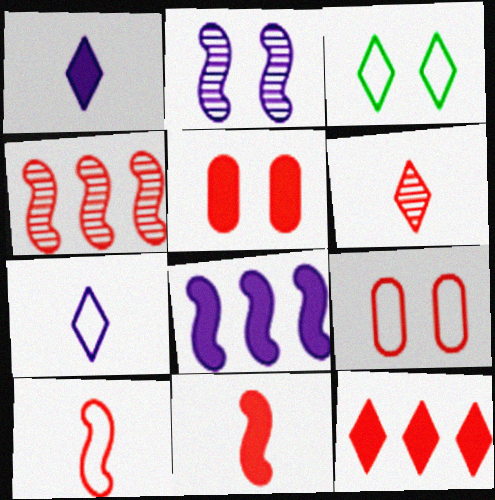[[2, 3, 5], 
[5, 11, 12]]